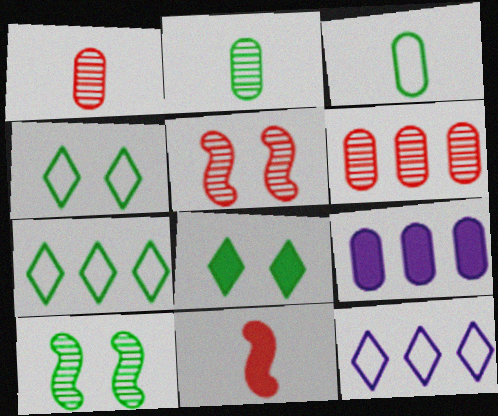[[8, 9, 11]]